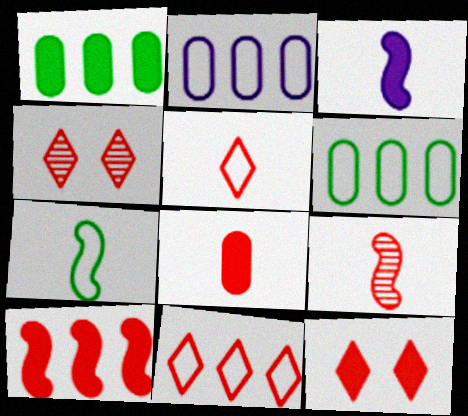[[1, 3, 12], 
[3, 4, 6], 
[3, 7, 9], 
[5, 8, 9], 
[8, 10, 12]]